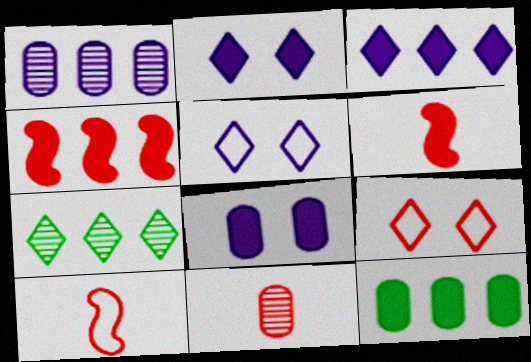[[2, 6, 12], 
[3, 4, 12], 
[4, 9, 11], 
[7, 8, 10]]